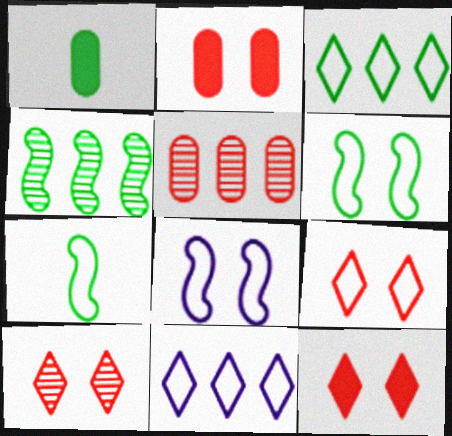[[9, 10, 12]]